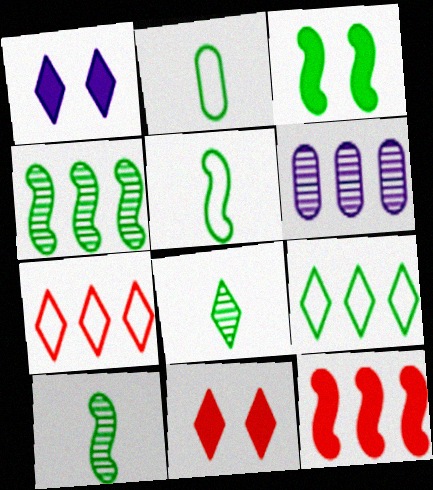[[1, 7, 8], 
[3, 4, 5], 
[5, 6, 11], 
[6, 9, 12]]